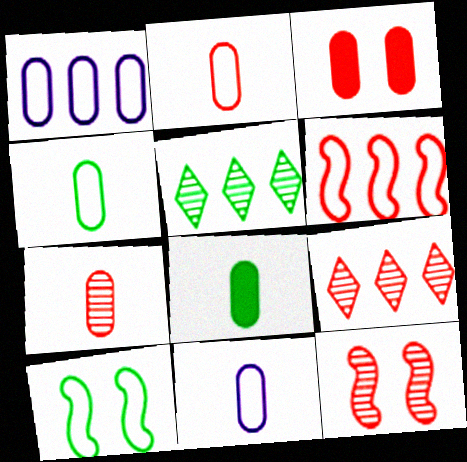[[2, 4, 11], 
[5, 8, 10], 
[7, 8, 11], 
[7, 9, 12]]